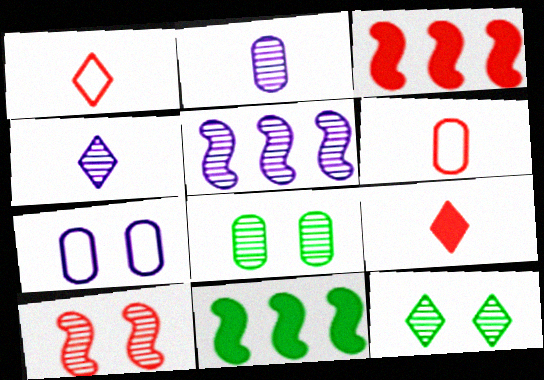[]